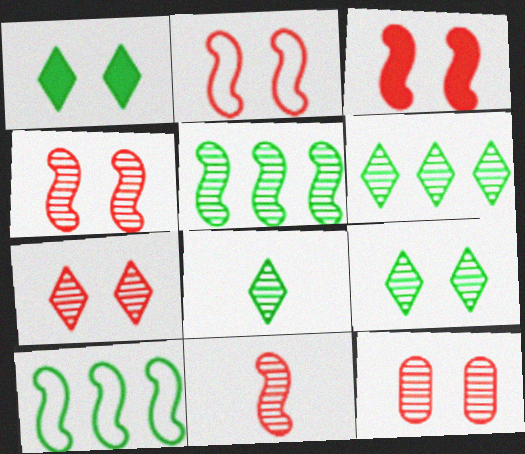[[2, 3, 4], 
[4, 7, 12], 
[6, 8, 9]]